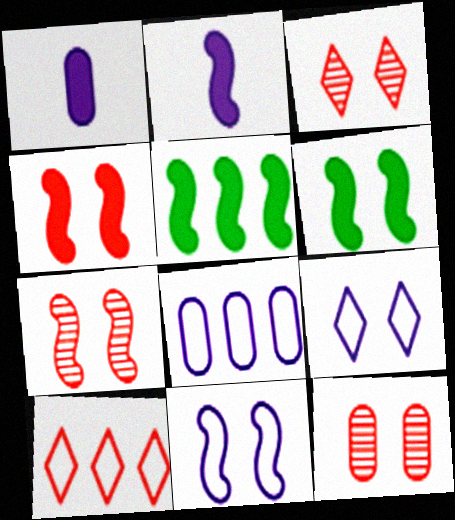[[2, 4, 5], 
[3, 7, 12], 
[6, 7, 11], 
[6, 9, 12]]